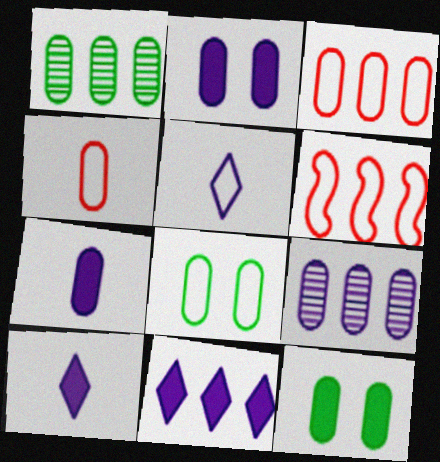[[1, 2, 4], 
[1, 6, 11], 
[4, 9, 12], 
[5, 6, 8]]